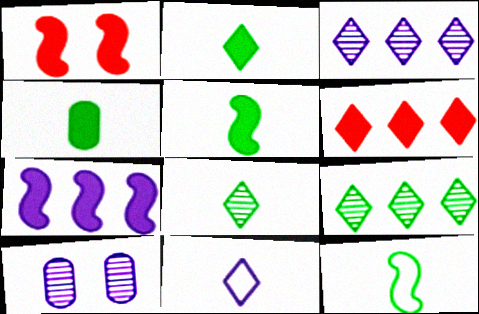[[1, 5, 7], 
[2, 4, 5], 
[4, 8, 12], 
[6, 10, 12], 
[7, 10, 11]]